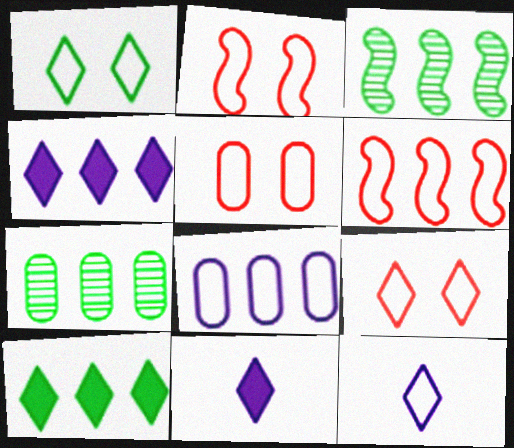[[2, 5, 9], 
[2, 7, 11], 
[3, 5, 11], 
[4, 6, 7]]